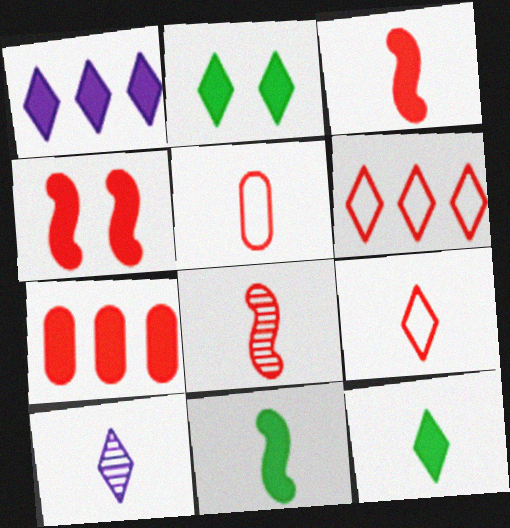[[2, 6, 10], 
[5, 10, 11], 
[9, 10, 12]]